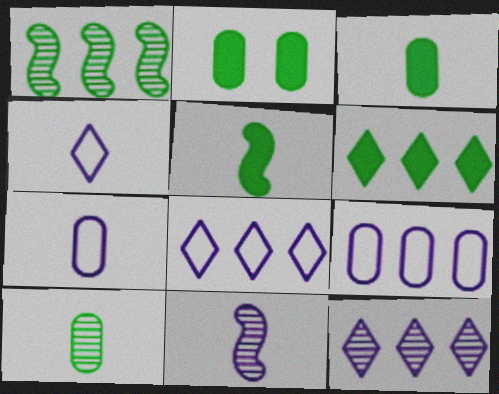[[2, 5, 6]]